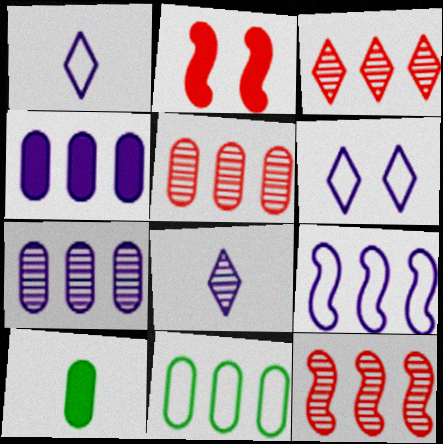[[2, 8, 11], 
[3, 5, 12], 
[4, 5, 11], 
[6, 10, 12]]